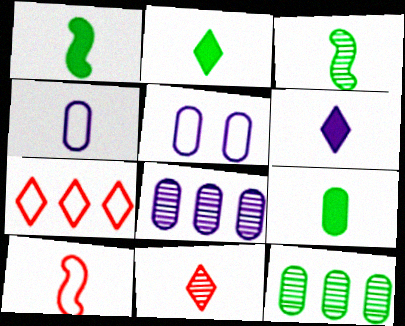[[1, 2, 9], 
[1, 4, 11]]